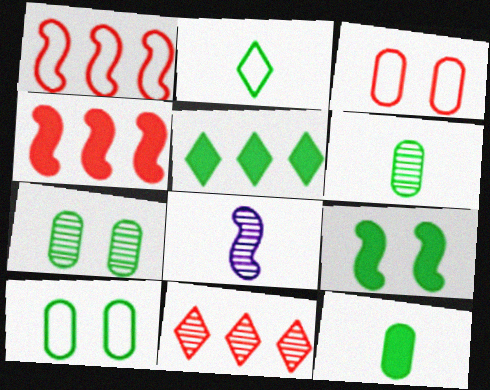[[1, 8, 9], 
[3, 5, 8], 
[5, 9, 12], 
[7, 8, 11]]